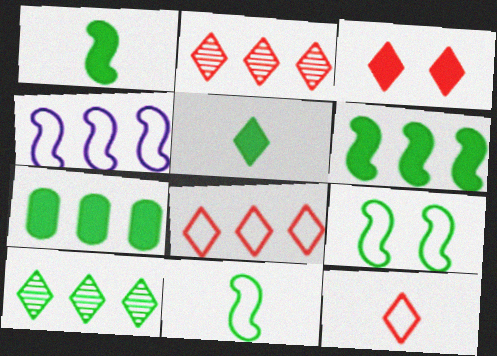[[2, 3, 12], 
[2, 4, 7]]